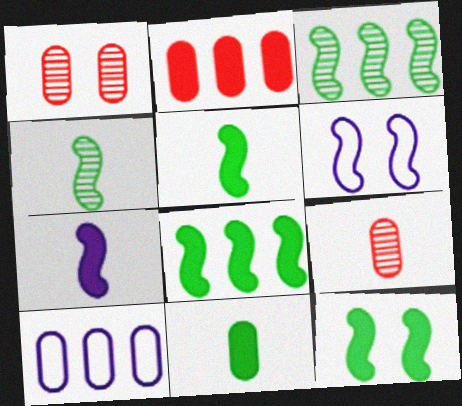[[1, 10, 11], 
[5, 8, 12]]